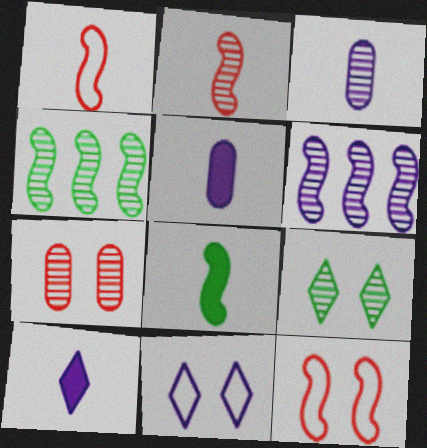[[5, 6, 11], 
[6, 8, 12]]